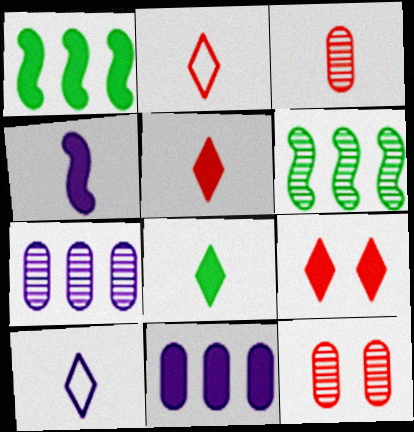[[1, 10, 12]]